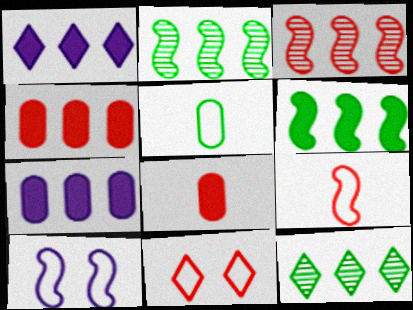[[1, 4, 6], 
[3, 8, 11], 
[8, 10, 12]]